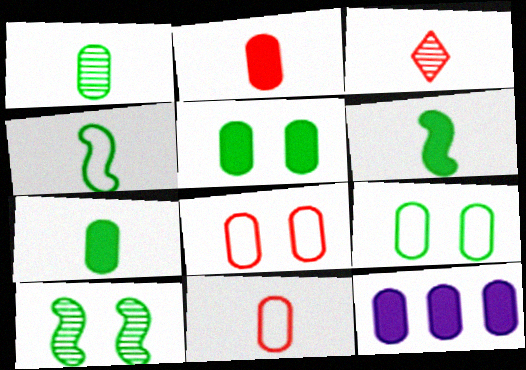[[1, 8, 12], 
[2, 5, 12]]